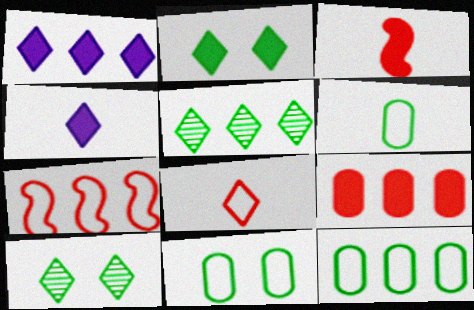[[1, 8, 10], 
[6, 11, 12]]